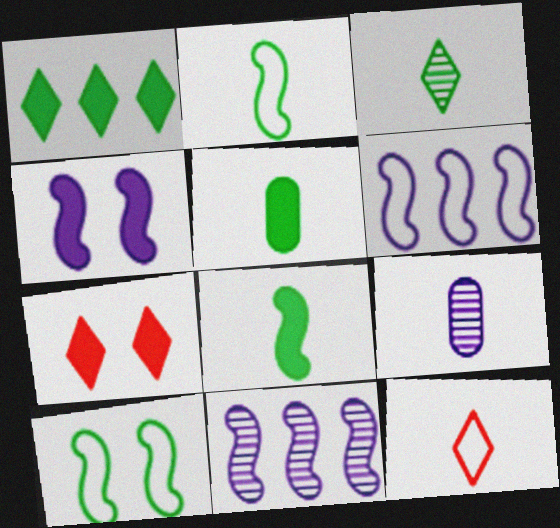[[2, 3, 5], 
[8, 9, 12]]